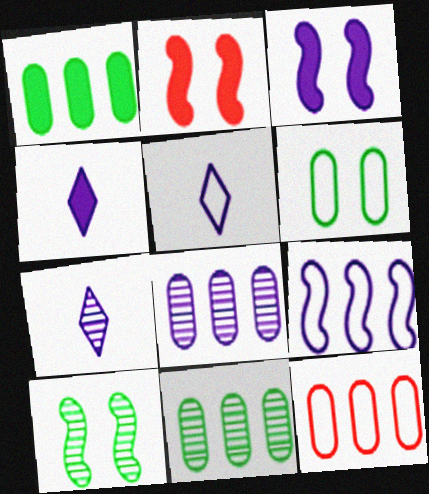[[1, 2, 4], 
[1, 8, 12], 
[2, 5, 11], 
[3, 5, 8], 
[4, 5, 7], 
[4, 10, 12]]